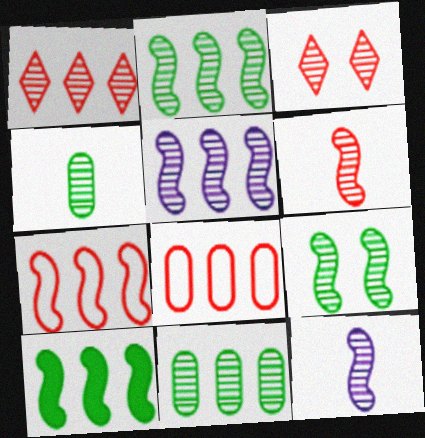[[1, 5, 11], 
[3, 4, 5], 
[3, 11, 12], 
[5, 6, 9], 
[5, 7, 10]]